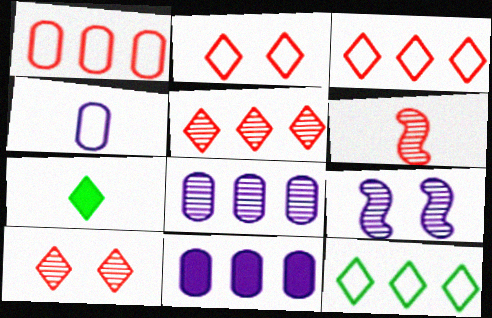[[1, 7, 9], 
[4, 6, 7]]